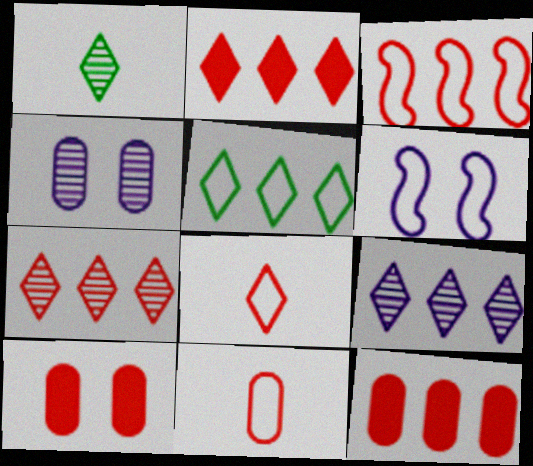[[1, 6, 12], 
[2, 5, 9], 
[3, 7, 12], 
[5, 6, 11]]